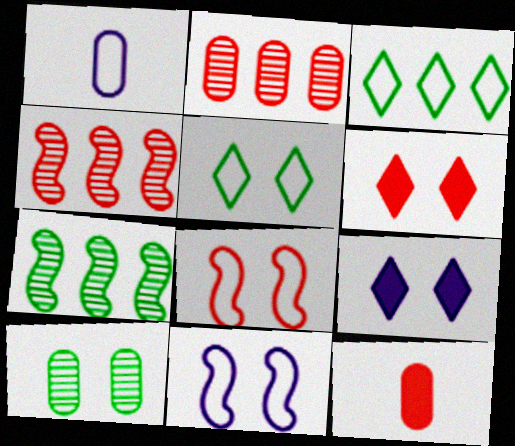[[1, 3, 8], 
[1, 6, 7], 
[6, 10, 11], 
[8, 9, 10]]